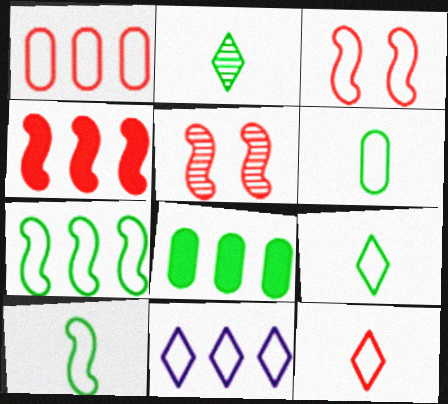[[1, 3, 12], 
[1, 7, 11], 
[3, 6, 11], 
[6, 9, 10]]